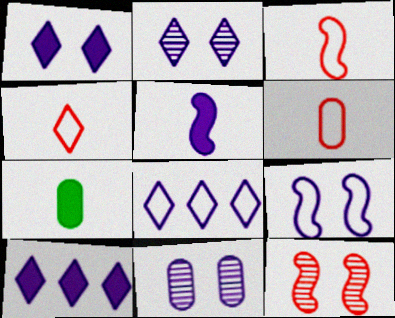[[1, 9, 11], 
[3, 4, 6], 
[5, 8, 11], 
[7, 8, 12]]